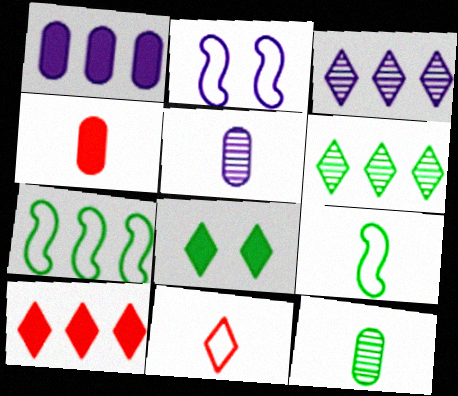[[2, 4, 6], 
[2, 10, 12], 
[3, 8, 11], 
[7, 8, 12]]